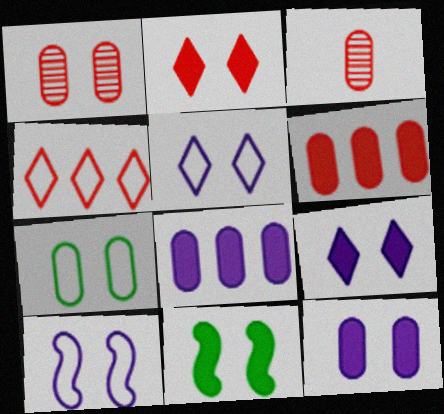[[1, 5, 11], 
[1, 7, 12], 
[2, 11, 12], 
[3, 7, 8]]